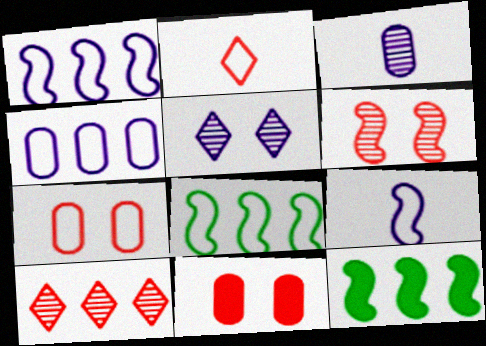[[4, 10, 12], 
[6, 9, 12]]